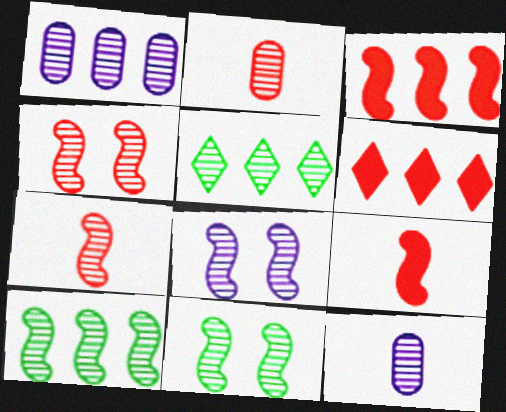[[2, 5, 8], 
[4, 5, 12], 
[4, 8, 11], 
[7, 8, 10]]